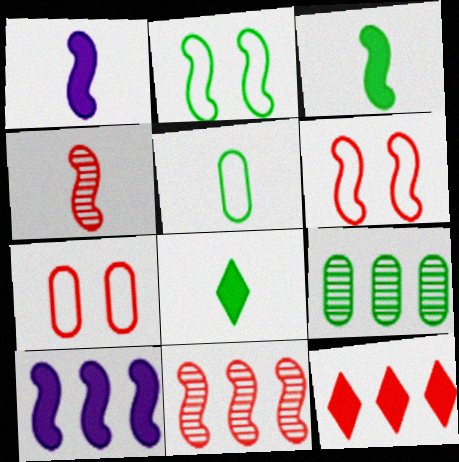[[1, 2, 11], 
[2, 4, 10], 
[2, 8, 9], 
[4, 7, 12]]